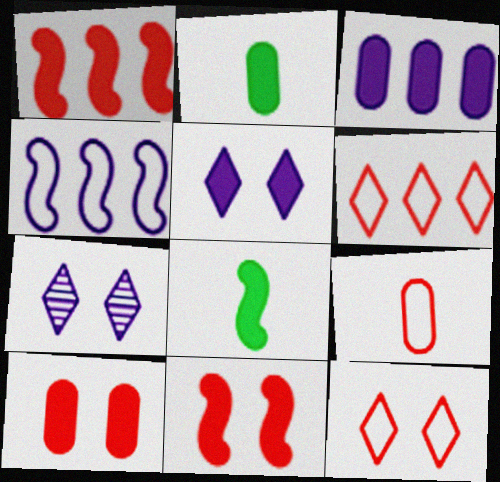[[1, 2, 5], 
[2, 3, 10]]